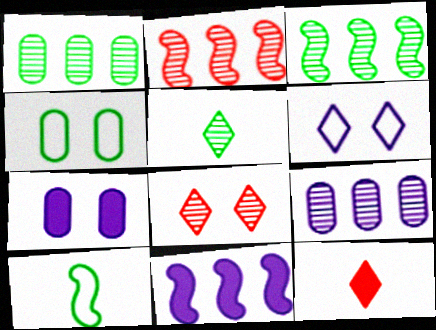[]